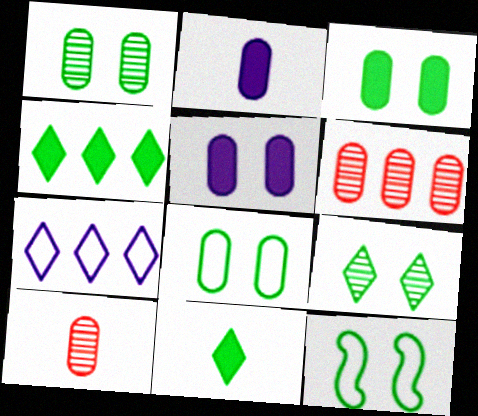[[1, 3, 8], 
[2, 6, 8], 
[3, 9, 12]]